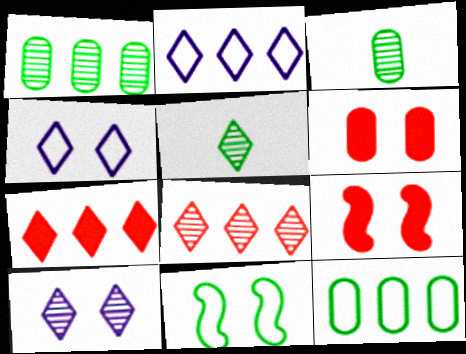[[2, 3, 9], 
[4, 5, 7], 
[5, 8, 10], 
[6, 10, 11]]